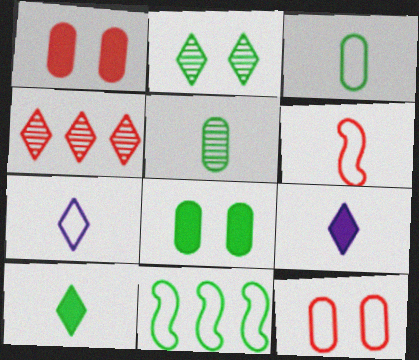[[1, 4, 6], 
[3, 6, 7], 
[5, 6, 9], 
[7, 11, 12]]